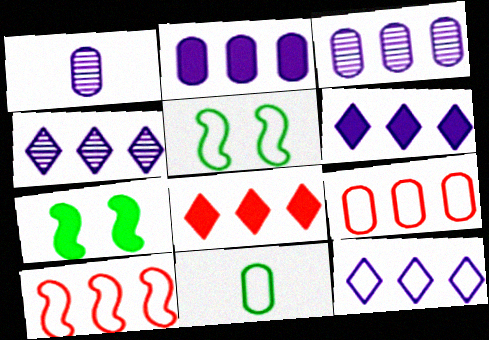[[1, 5, 8], 
[4, 6, 12]]